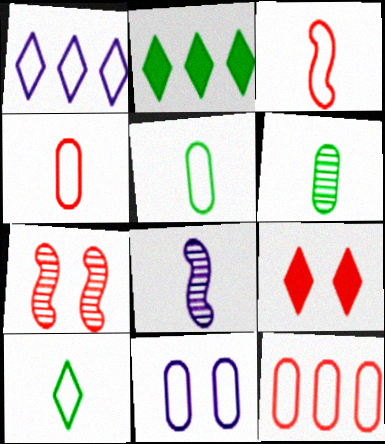[[5, 11, 12]]